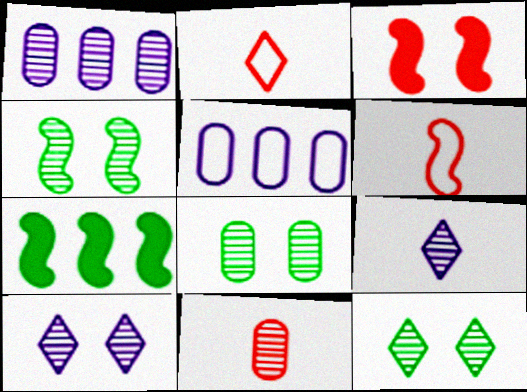[[1, 8, 11], 
[4, 8, 12]]